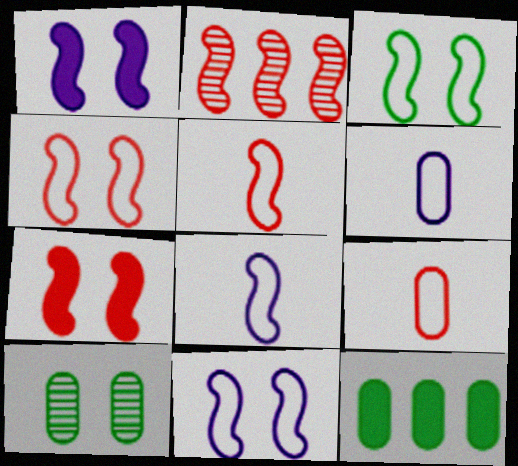[[2, 5, 7], 
[3, 4, 11]]